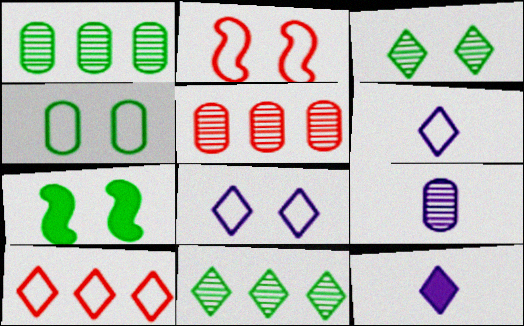[[1, 2, 12], 
[2, 4, 8], 
[3, 4, 7], 
[3, 10, 12], 
[5, 6, 7], 
[7, 9, 10]]